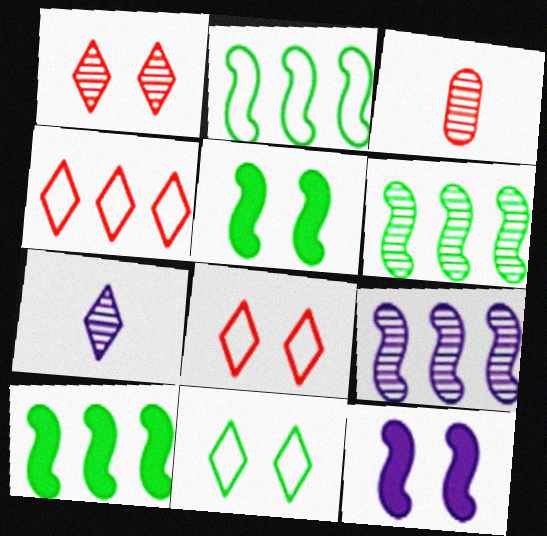[[2, 6, 10]]